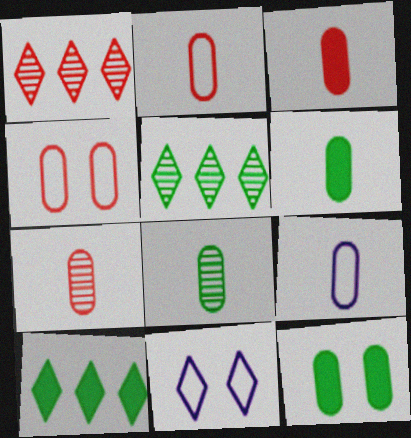[[2, 3, 7], 
[3, 8, 9], 
[6, 7, 9]]